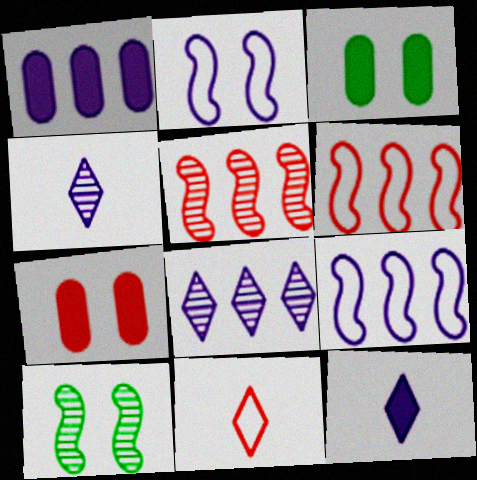[[1, 2, 4], 
[1, 8, 9], 
[1, 10, 11], 
[3, 4, 6], 
[5, 7, 11]]